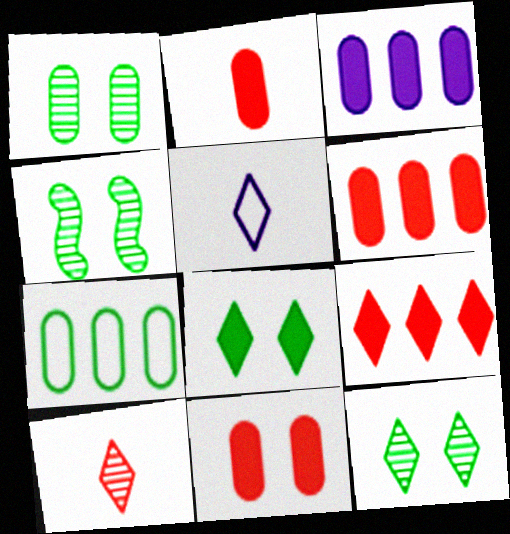[[1, 4, 12], 
[2, 6, 11], 
[4, 5, 6], 
[5, 9, 12]]